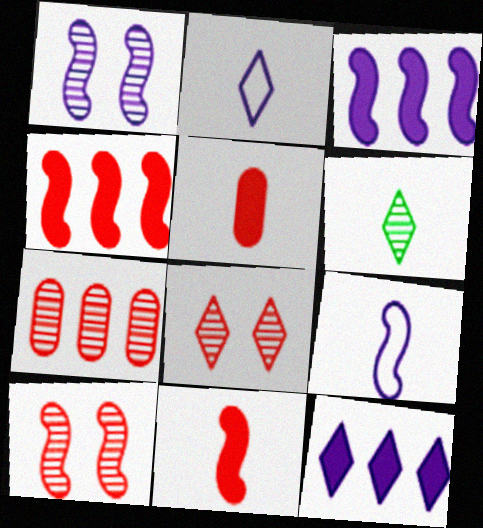[[1, 3, 9], 
[1, 6, 7], 
[5, 6, 9]]